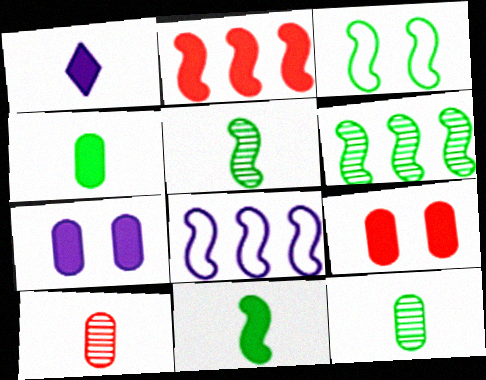[[2, 6, 8], 
[3, 6, 11]]